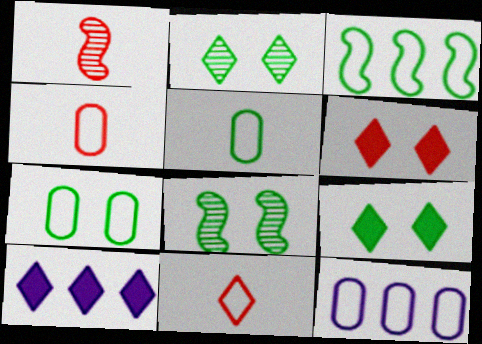[[1, 7, 10], 
[1, 9, 12], 
[2, 10, 11], 
[4, 7, 12], 
[4, 8, 10], 
[7, 8, 9]]